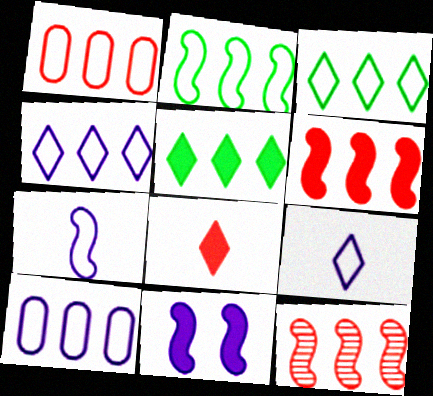[[1, 2, 4], 
[5, 10, 12]]